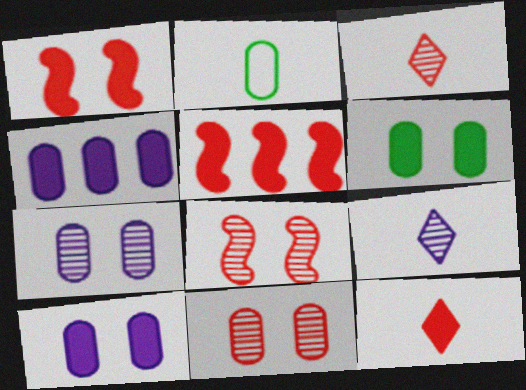[[2, 4, 11]]